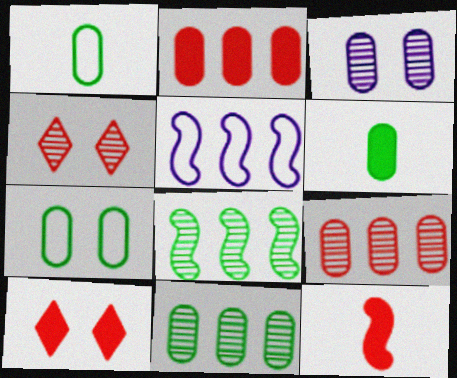[[1, 2, 3], 
[2, 10, 12], 
[4, 5, 6], 
[6, 7, 11]]